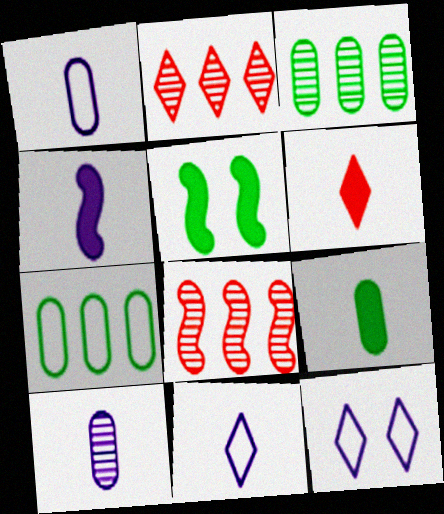[[1, 2, 5], 
[4, 6, 9], 
[4, 10, 11], 
[8, 9, 12]]